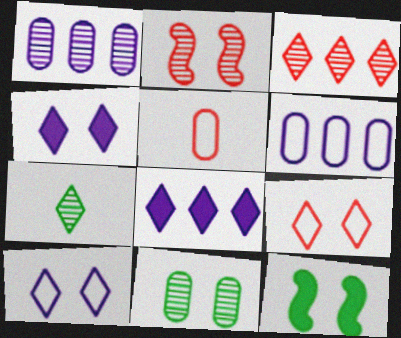[[1, 2, 7], 
[7, 8, 9]]